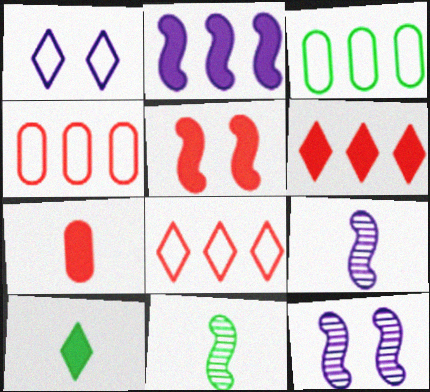[[4, 10, 12], 
[5, 6, 7]]